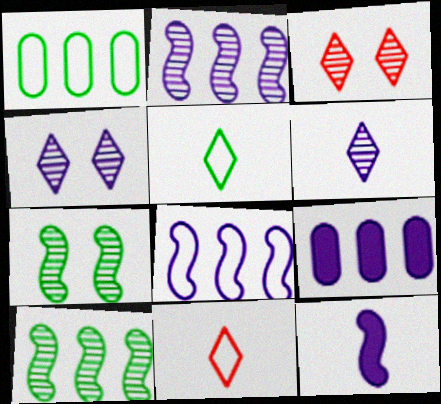[[1, 3, 12], 
[7, 9, 11]]